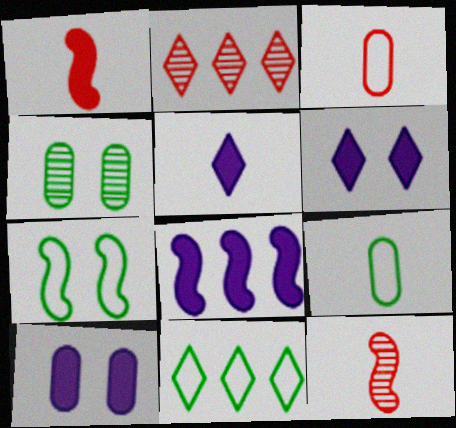[[5, 8, 10], 
[5, 9, 12], 
[7, 8, 12], 
[7, 9, 11], 
[10, 11, 12]]